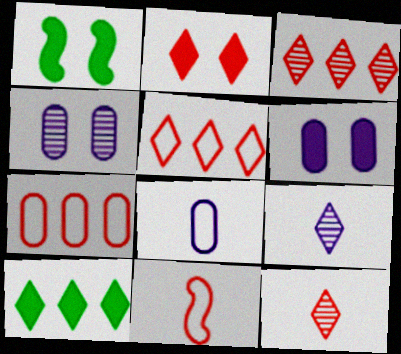[[1, 2, 6], 
[1, 3, 8], 
[1, 7, 9], 
[2, 5, 12], 
[4, 10, 11]]